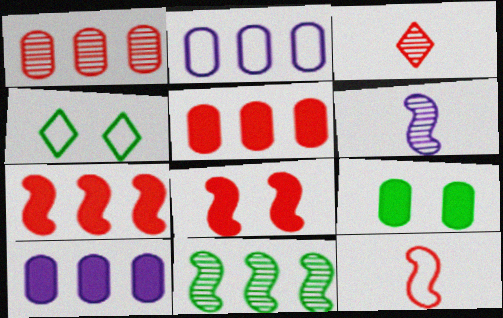[[2, 4, 12], 
[4, 5, 6]]